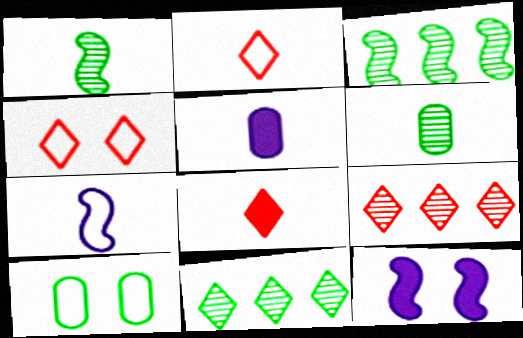[[1, 2, 5], 
[3, 4, 5], 
[4, 8, 9], 
[6, 7, 8]]